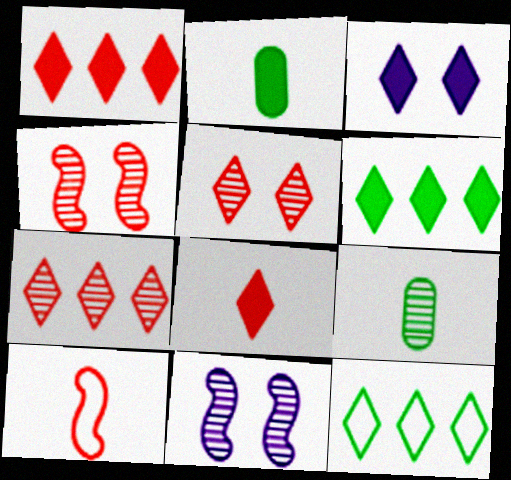[[3, 6, 8], 
[7, 9, 11]]